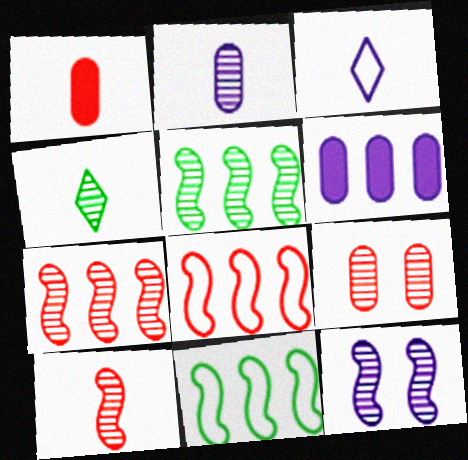[[2, 4, 10], 
[3, 6, 12], 
[5, 10, 12]]